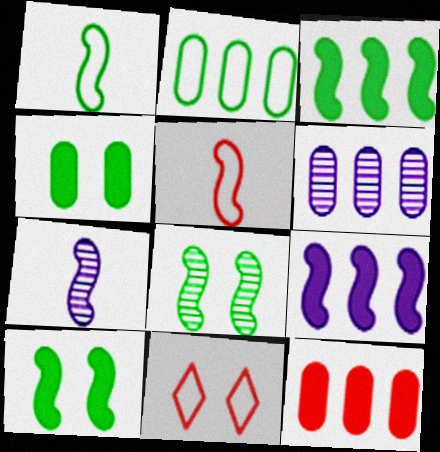[[1, 3, 8], 
[2, 6, 12], 
[5, 8, 9]]